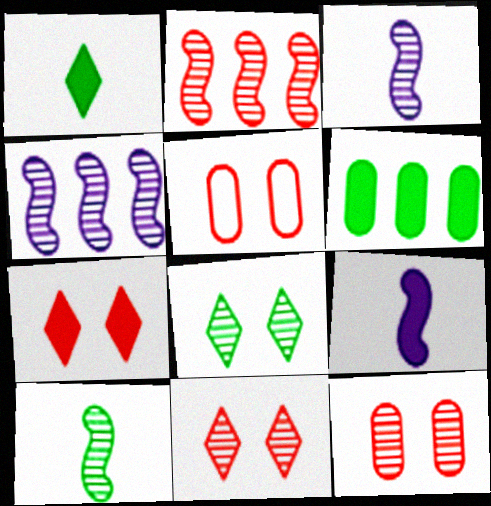[[1, 4, 5], 
[6, 7, 9]]